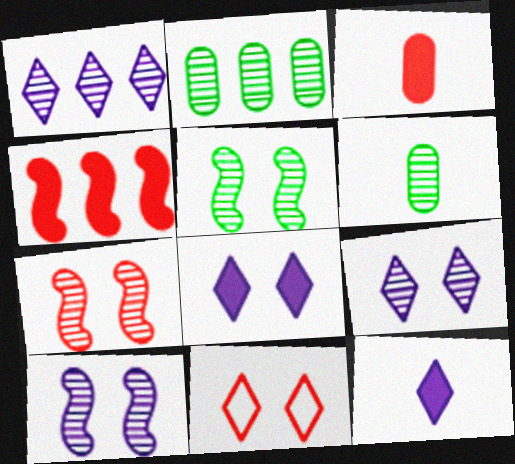[[1, 6, 7], 
[5, 7, 10]]